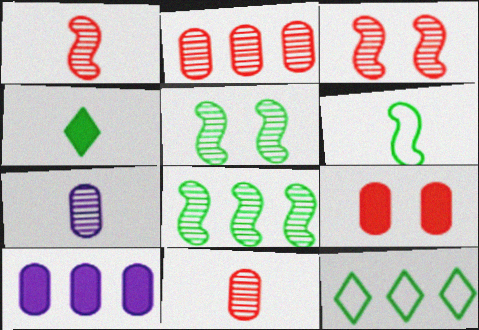[]